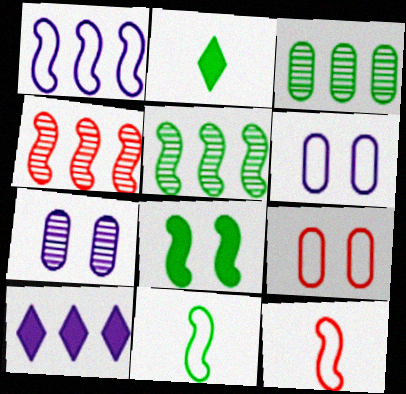[[2, 4, 6], 
[5, 8, 11]]